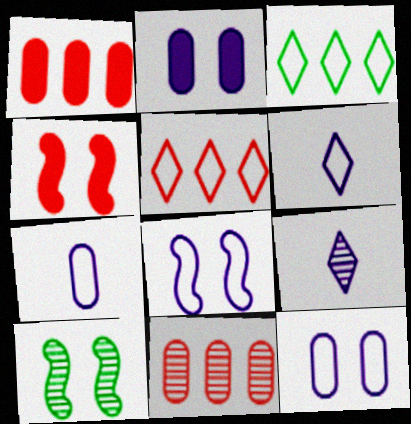[[1, 6, 10], 
[4, 8, 10], 
[9, 10, 11]]